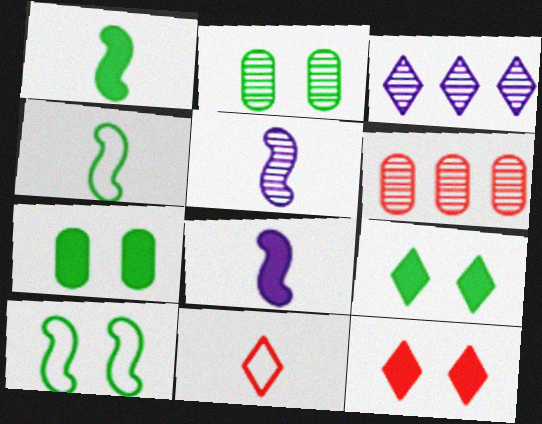[[2, 9, 10], 
[3, 9, 11]]